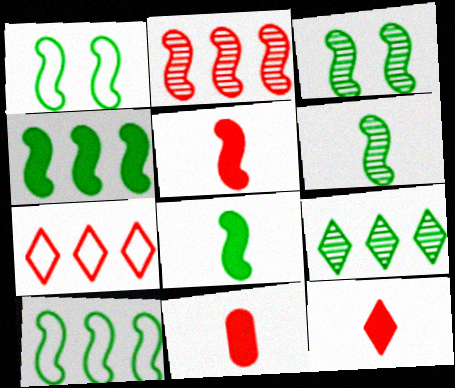[[1, 4, 6], 
[3, 8, 10], 
[5, 11, 12]]